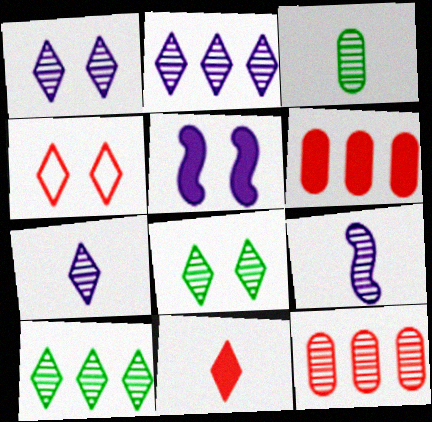[[1, 2, 7], 
[8, 9, 12]]